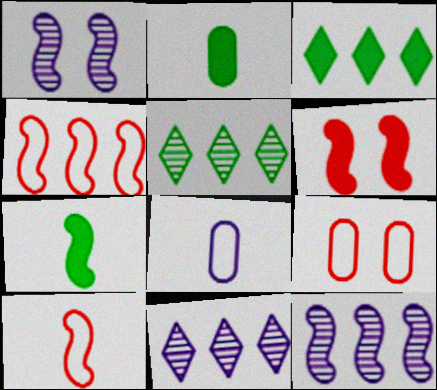[[1, 4, 7], 
[5, 6, 8], 
[7, 9, 11]]